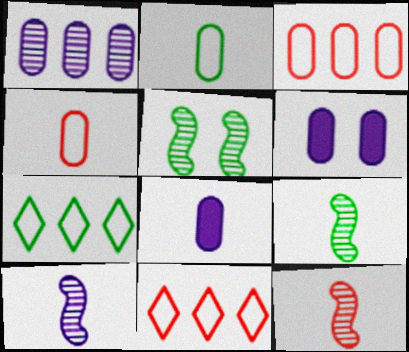[[5, 8, 11], 
[6, 7, 12], 
[6, 9, 11], 
[9, 10, 12]]